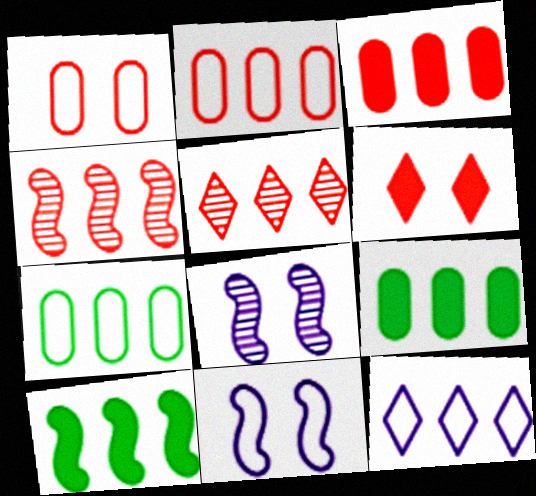[[4, 9, 12]]